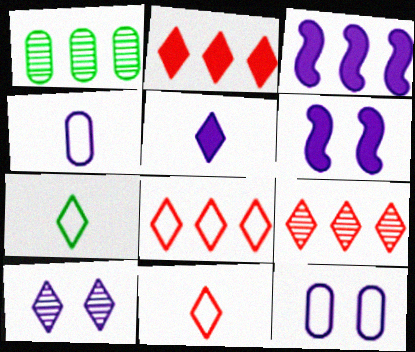[[1, 3, 8], 
[1, 6, 11], 
[2, 7, 10], 
[2, 8, 9], 
[3, 4, 10], 
[6, 10, 12]]